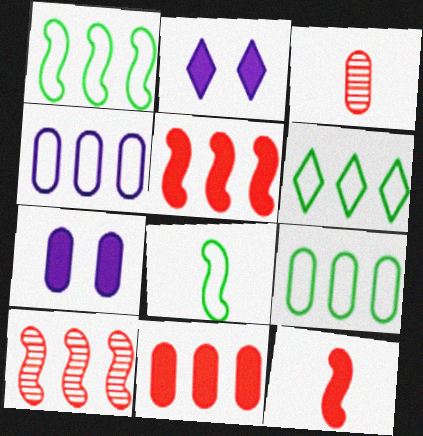[[1, 2, 3], 
[1, 6, 9], 
[3, 7, 9]]